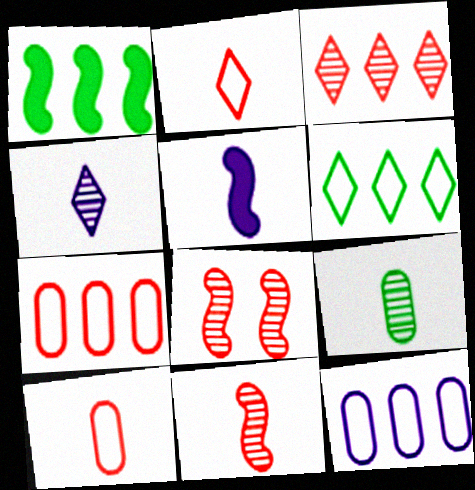[[1, 3, 12], 
[2, 5, 9], 
[4, 9, 11]]